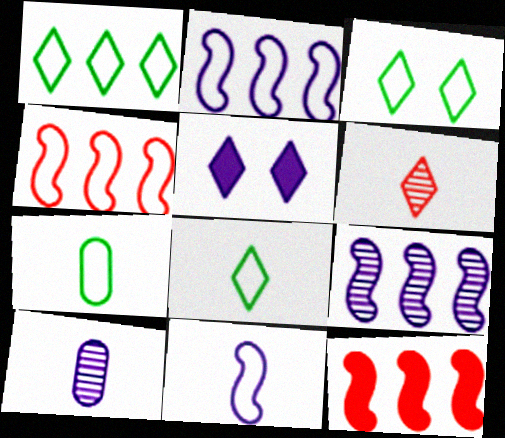[[1, 3, 8], 
[1, 5, 6], 
[2, 5, 10], 
[3, 10, 12]]